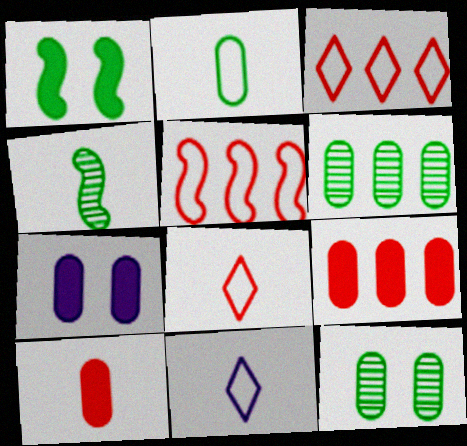[[3, 4, 7], 
[4, 10, 11]]